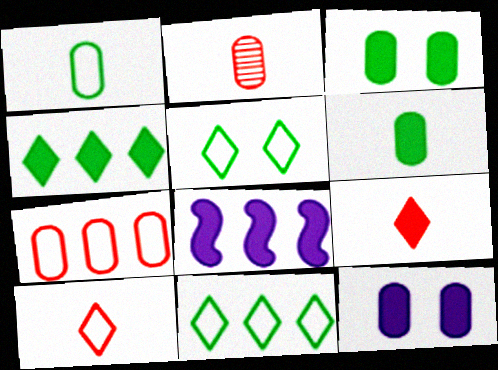[[2, 5, 8], 
[3, 8, 9]]